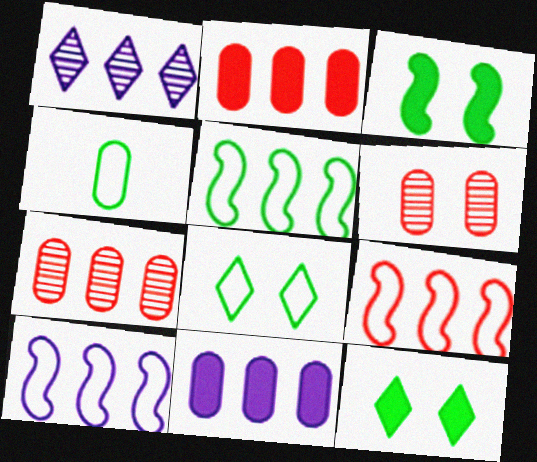[[1, 2, 5], 
[1, 10, 11], 
[4, 5, 8], 
[4, 6, 11], 
[5, 9, 10]]